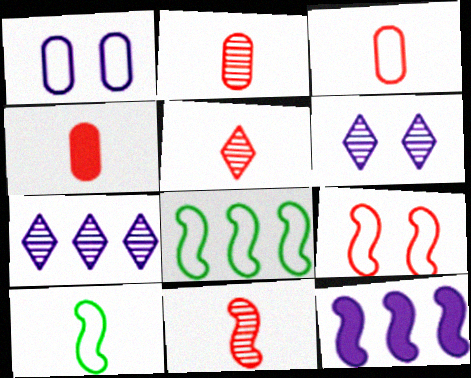[[2, 3, 4], 
[2, 5, 11], 
[4, 6, 8]]